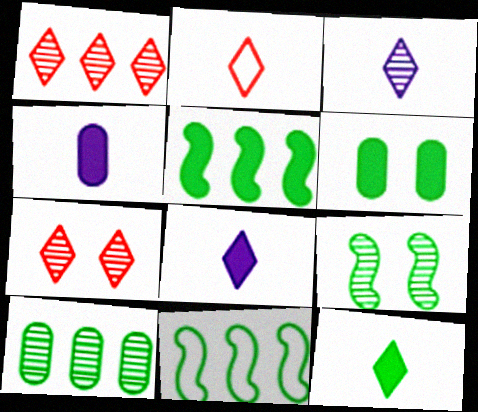[[2, 3, 12], 
[4, 7, 11], 
[5, 6, 12]]